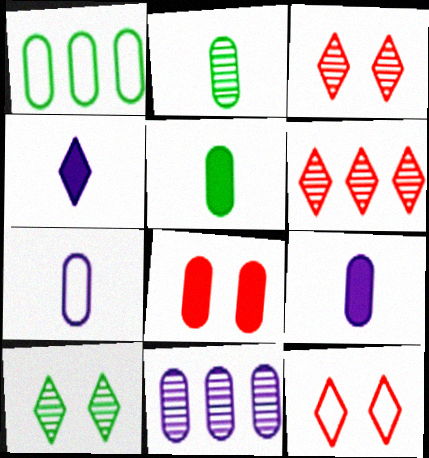[]